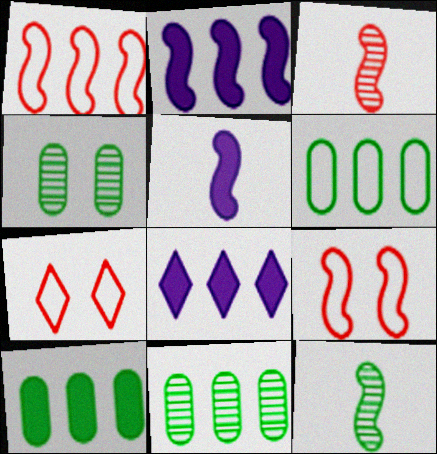[[1, 8, 11], 
[2, 9, 12], 
[5, 7, 11], 
[6, 10, 11]]